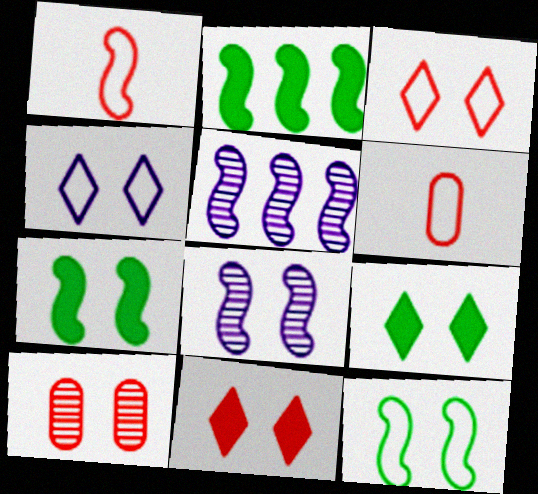[[1, 2, 8], 
[1, 5, 7], 
[4, 7, 10], 
[5, 6, 9]]